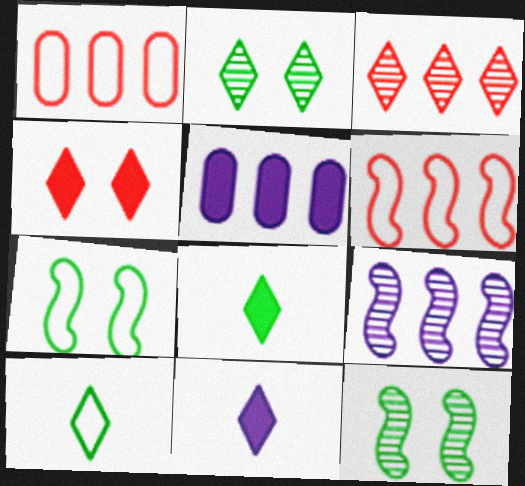[[1, 11, 12]]